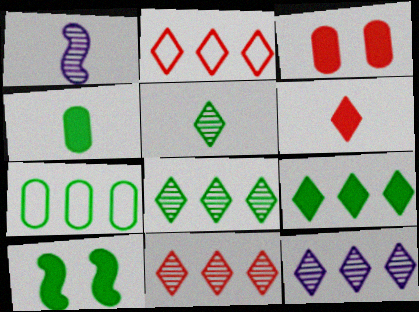[[2, 9, 12], 
[4, 9, 10], 
[5, 7, 10], 
[8, 11, 12]]